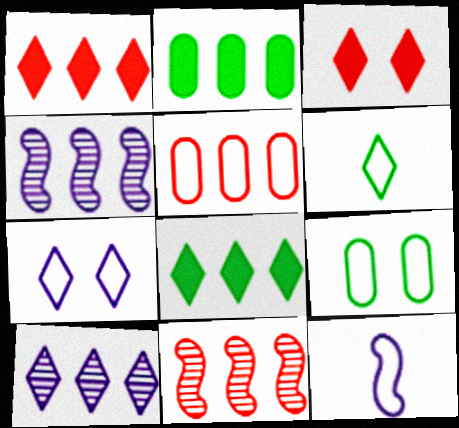[[1, 5, 11], 
[3, 6, 10], 
[4, 5, 8]]